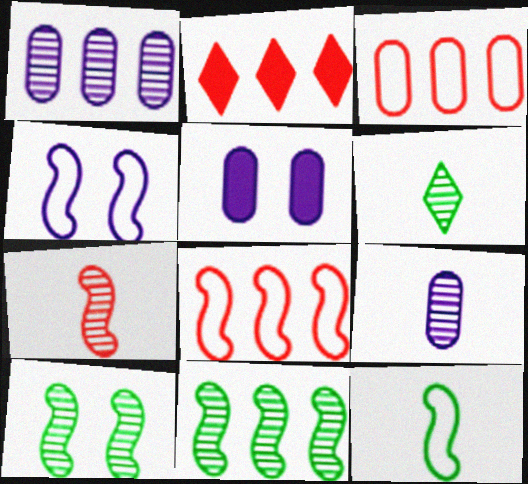[[4, 8, 12], 
[5, 6, 8], 
[6, 7, 9]]